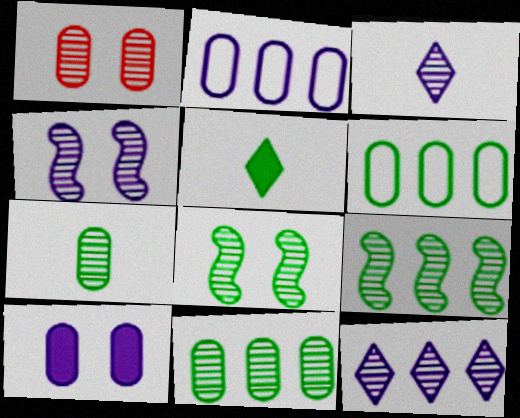[[1, 3, 9], 
[5, 6, 8]]